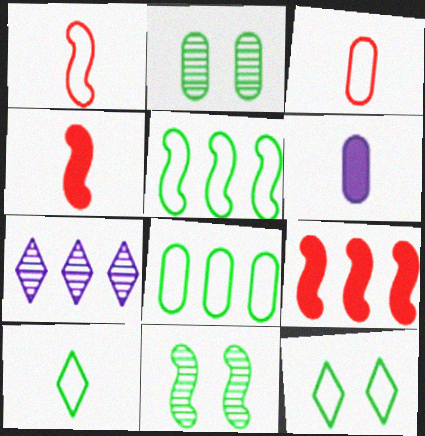[[7, 8, 9]]